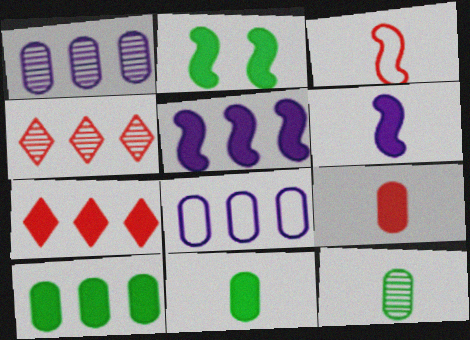[[5, 7, 10]]